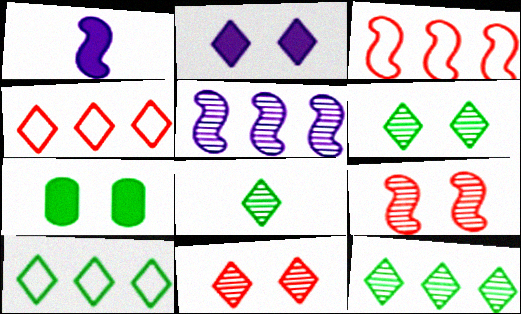[[2, 4, 8], 
[6, 8, 12]]